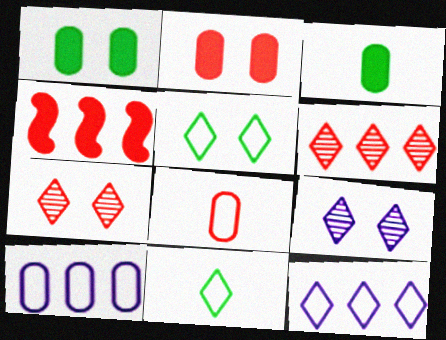[[4, 7, 8]]